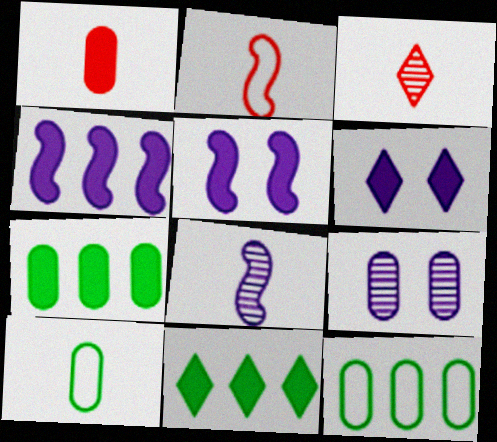[[1, 2, 3], 
[1, 5, 11], 
[1, 9, 12], 
[2, 9, 11], 
[3, 5, 12]]